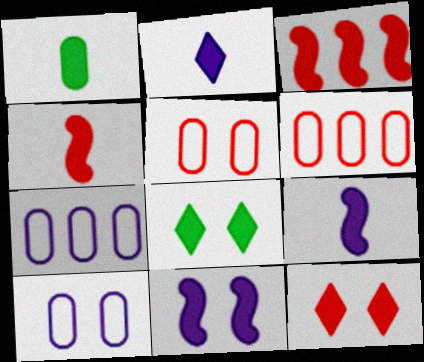[[1, 2, 4]]